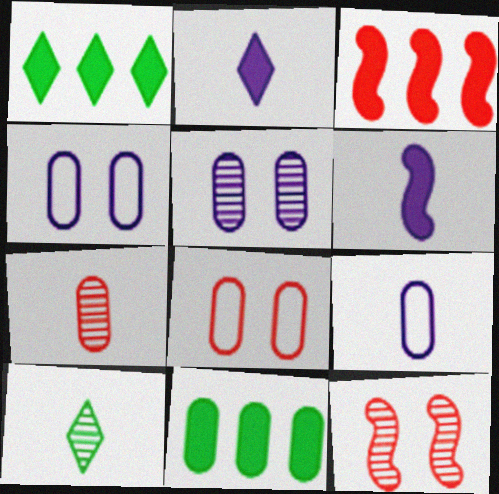[[1, 9, 12], 
[3, 4, 10], 
[4, 7, 11]]